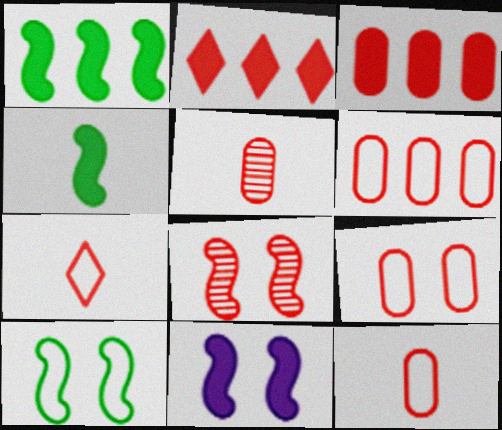[[2, 8, 12], 
[3, 5, 9], 
[3, 7, 8], 
[6, 9, 12], 
[8, 10, 11]]